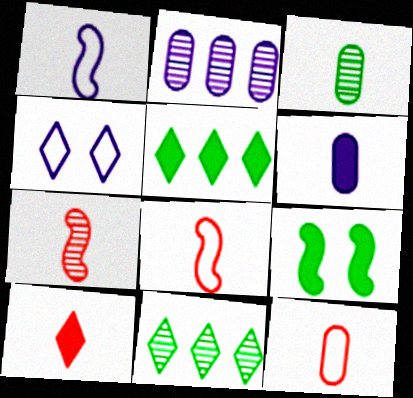[[1, 3, 10], 
[3, 6, 12], 
[4, 10, 11], 
[7, 10, 12]]